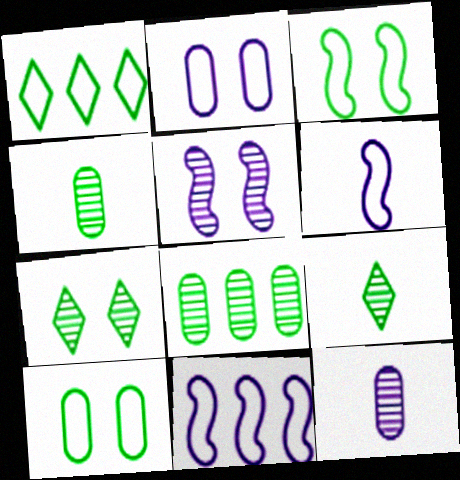[]